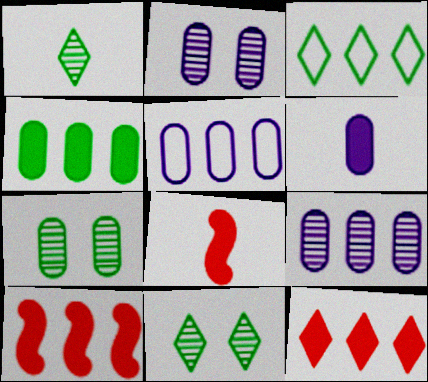[[2, 3, 8], 
[2, 5, 6], 
[3, 9, 10], 
[5, 8, 11]]